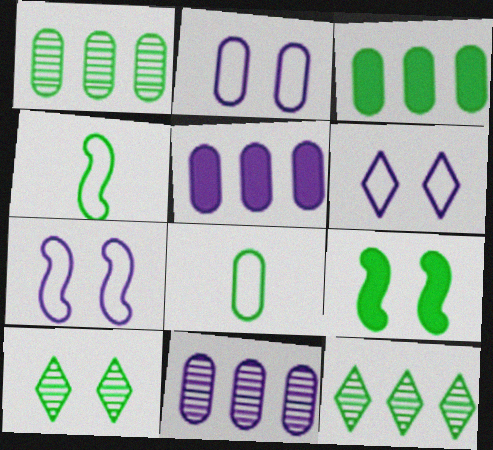[[2, 6, 7], 
[3, 4, 10], 
[8, 9, 12]]